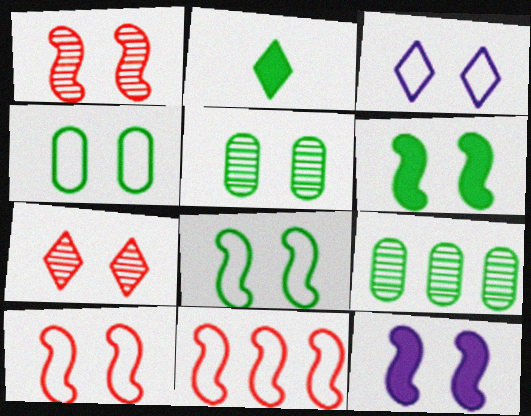[[1, 8, 12], 
[2, 8, 9], 
[3, 4, 10], 
[4, 7, 12]]